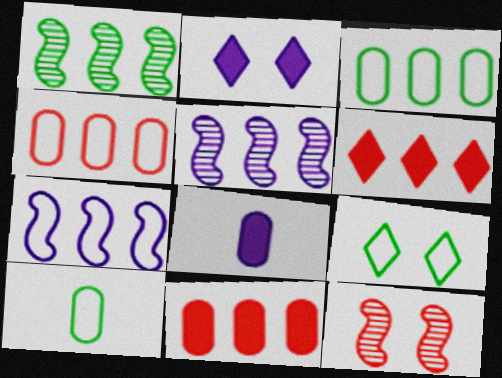[[3, 5, 6]]